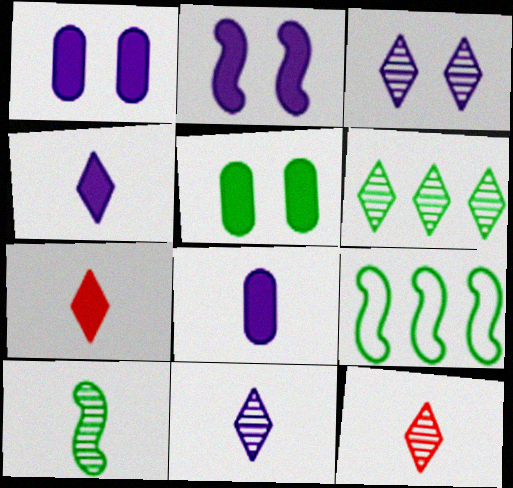[[1, 9, 12], 
[3, 6, 12]]